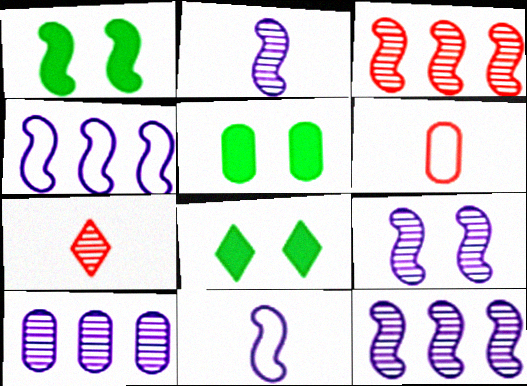[[1, 3, 11], 
[1, 5, 8], 
[2, 9, 12], 
[4, 5, 7], 
[5, 6, 10], 
[6, 8, 12]]